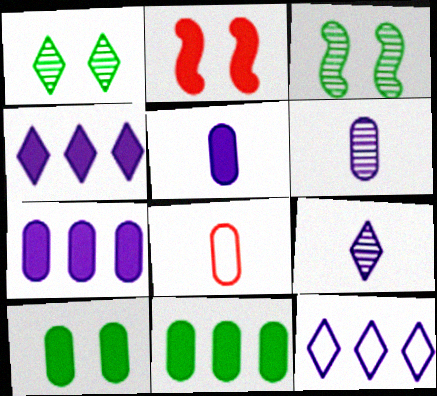[[3, 4, 8]]